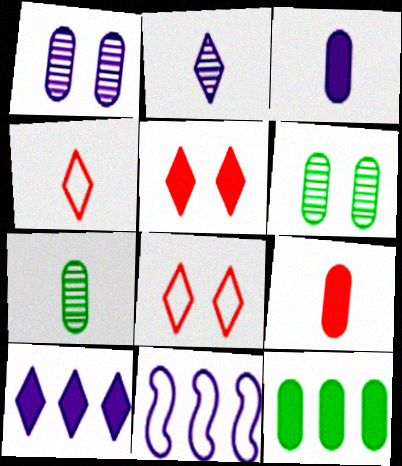[[5, 7, 11]]